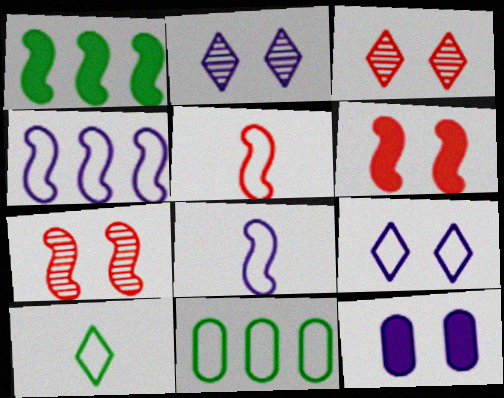[[1, 7, 8], 
[5, 9, 11]]